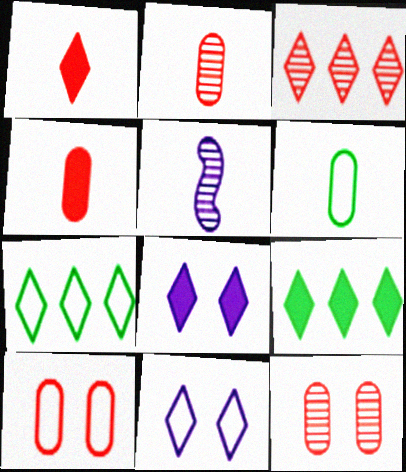[[1, 5, 6], 
[1, 8, 9], 
[5, 9, 10]]